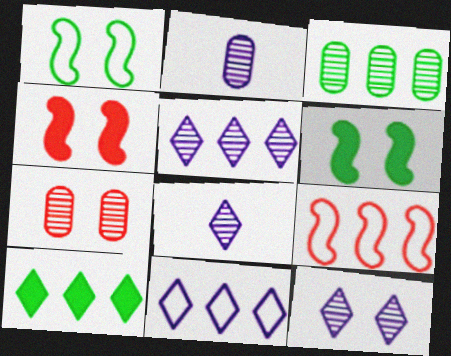[[2, 3, 7], 
[5, 8, 12]]